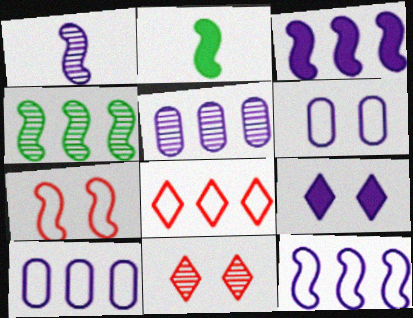[[1, 9, 10], 
[2, 10, 11]]